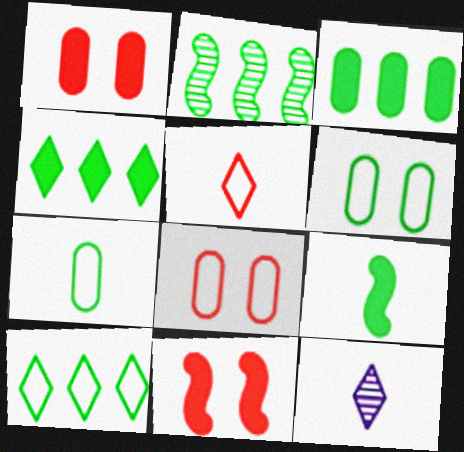[[2, 3, 10]]